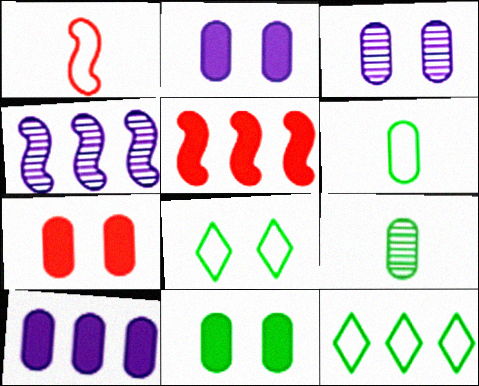[[2, 7, 11]]